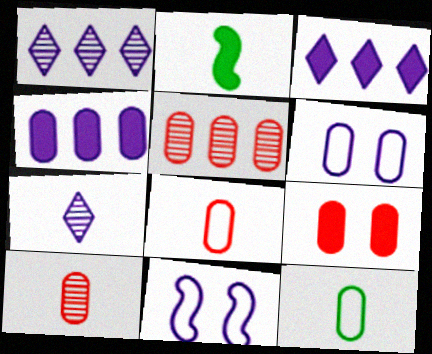[[2, 3, 9], 
[2, 7, 8], 
[4, 7, 11], 
[5, 8, 9]]